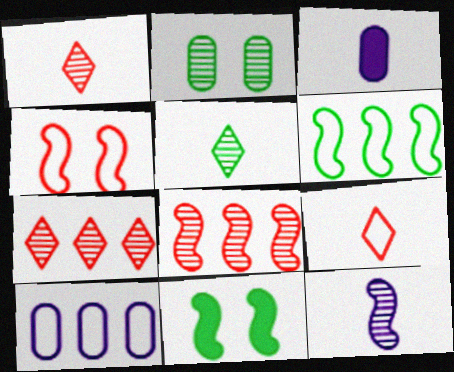[[1, 10, 11], 
[2, 7, 12]]